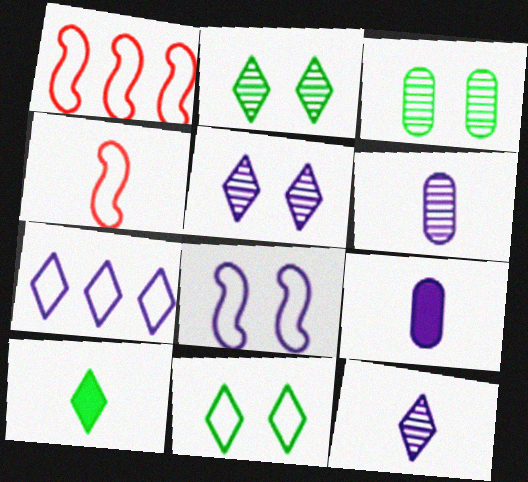[[1, 2, 9], 
[4, 6, 10]]